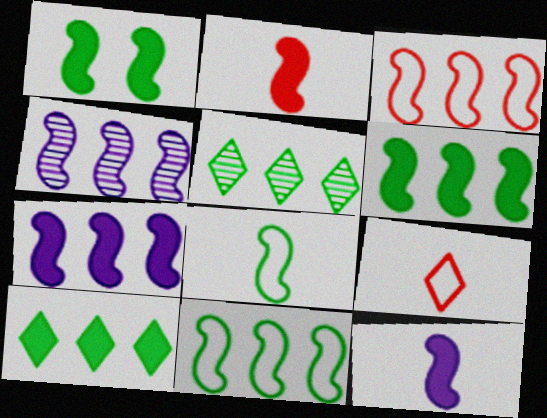[[1, 2, 7], 
[3, 4, 6]]